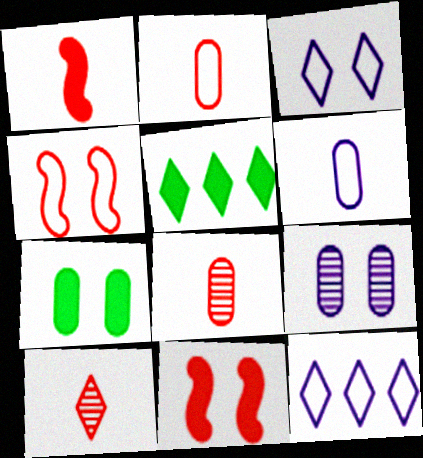[[1, 2, 10], 
[3, 5, 10]]